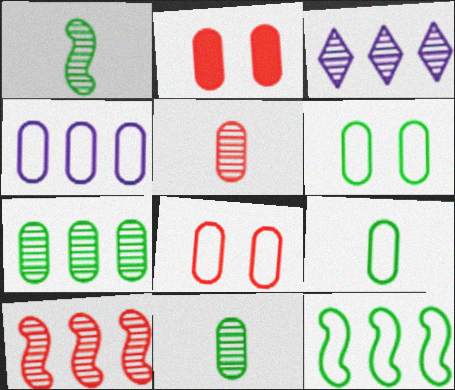[[2, 4, 11], 
[3, 7, 10], 
[4, 8, 9]]